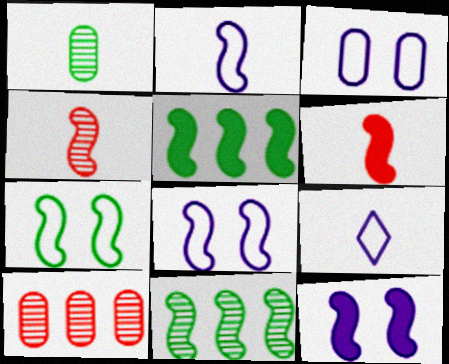[[1, 6, 9], 
[4, 5, 8], 
[5, 6, 12], 
[6, 8, 11]]